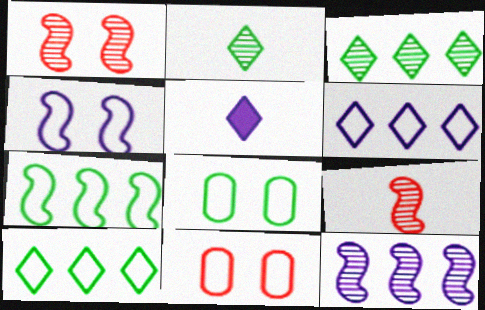[]